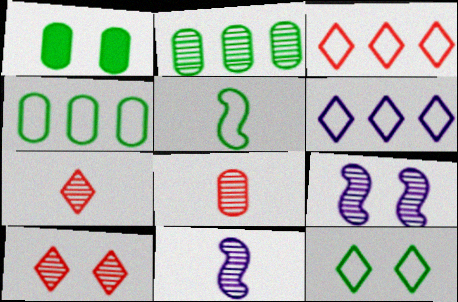[[1, 3, 11], 
[2, 7, 9], 
[2, 10, 11], 
[4, 5, 12]]